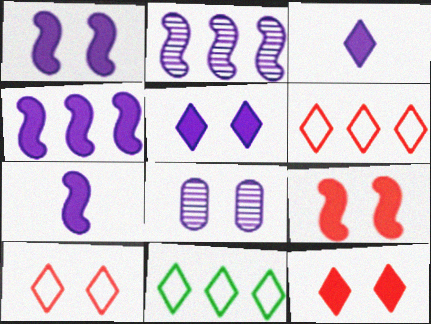[[1, 4, 7]]